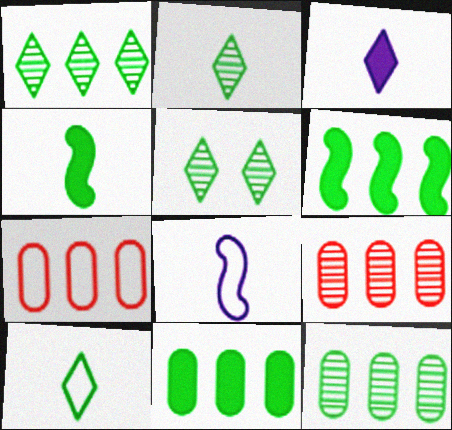[[1, 2, 5]]